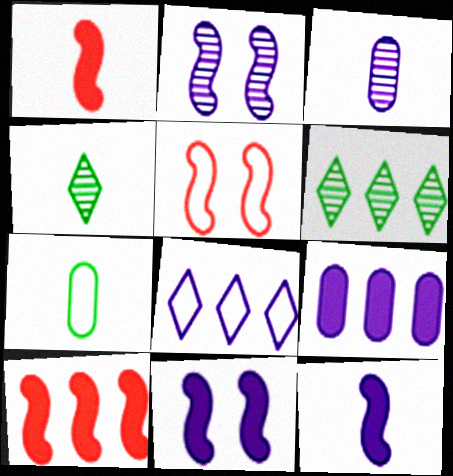[[3, 8, 11], 
[4, 5, 9], 
[5, 7, 8]]